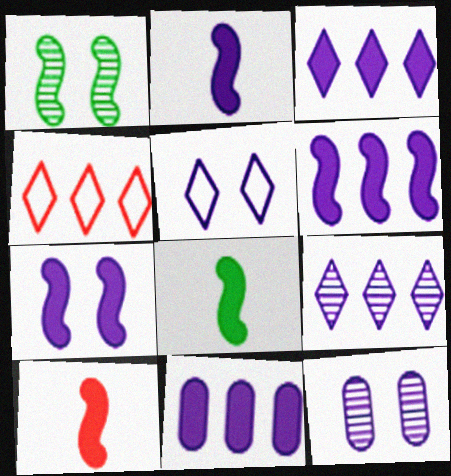[[2, 6, 7], 
[2, 8, 10], 
[3, 6, 11], 
[4, 8, 12], 
[5, 7, 12]]